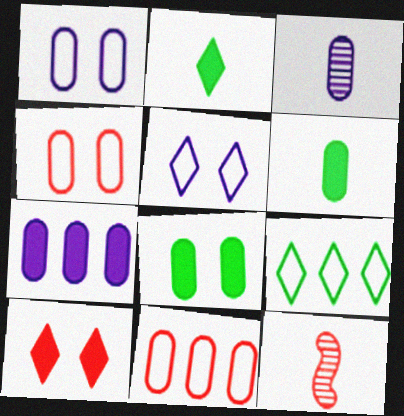[[1, 3, 7], 
[3, 8, 11], 
[10, 11, 12]]